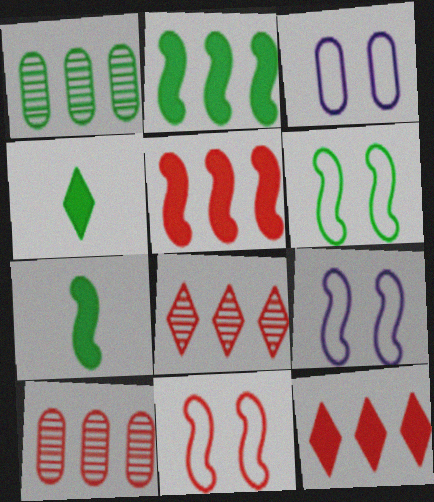[[1, 4, 6], 
[3, 7, 8], 
[4, 9, 10], 
[6, 9, 11]]